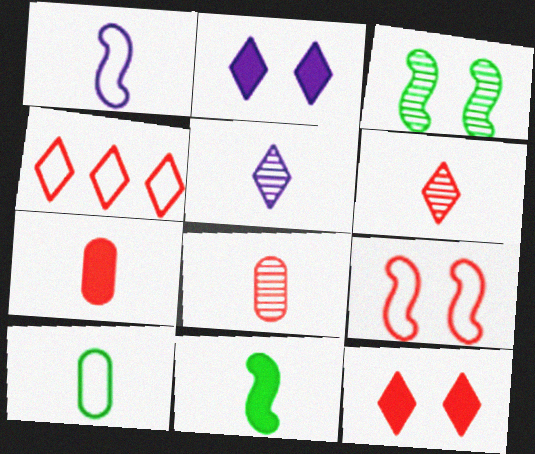[[4, 6, 12]]